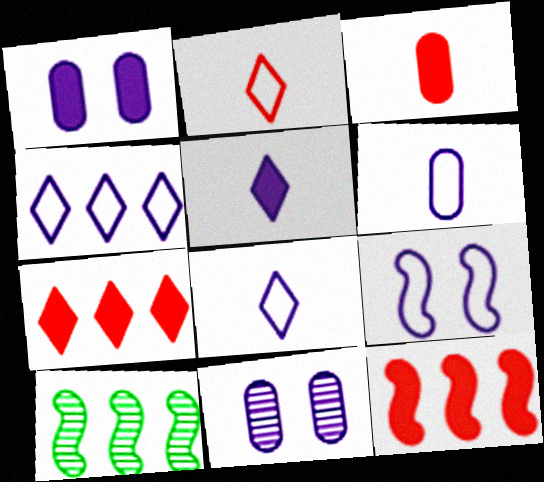[[1, 2, 10], 
[4, 6, 9]]